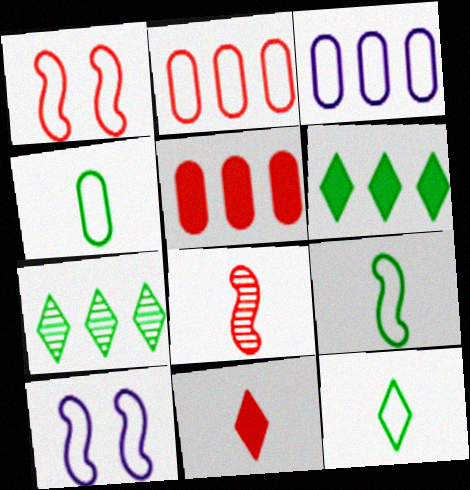[[1, 3, 12], 
[2, 10, 12], 
[4, 9, 12]]